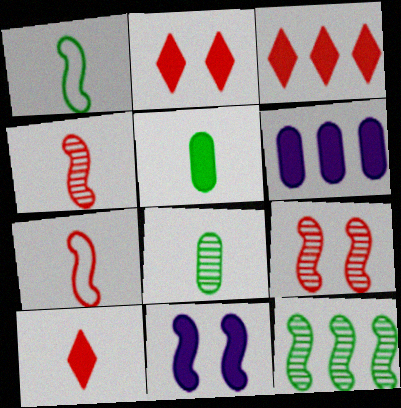[[2, 3, 10], 
[3, 5, 11], 
[7, 11, 12]]